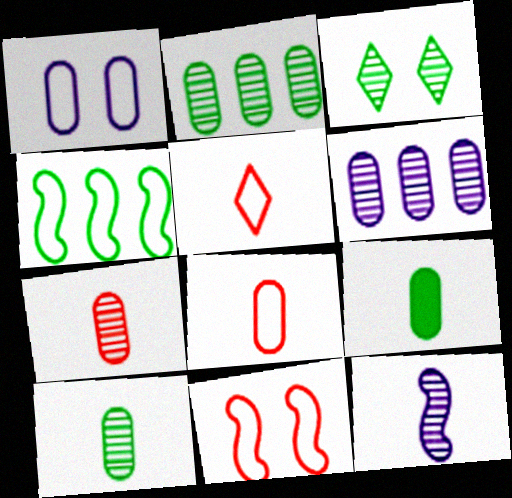[[1, 4, 5], 
[3, 4, 9], 
[5, 9, 12]]